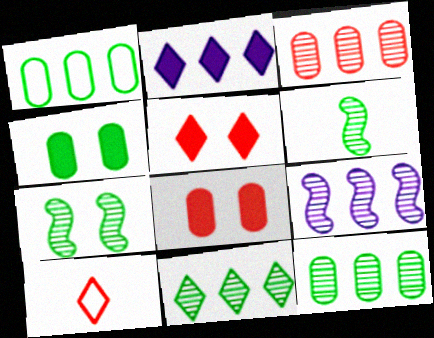[[3, 9, 11], 
[4, 9, 10]]